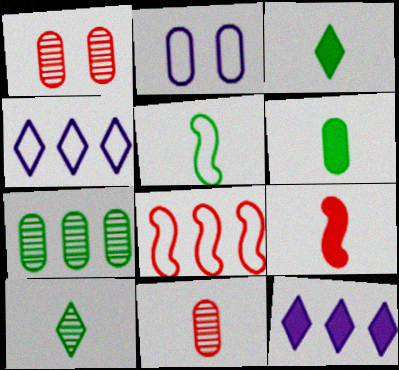[[1, 5, 12], 
[5, 6, 10], 
[7, 8, 12]]